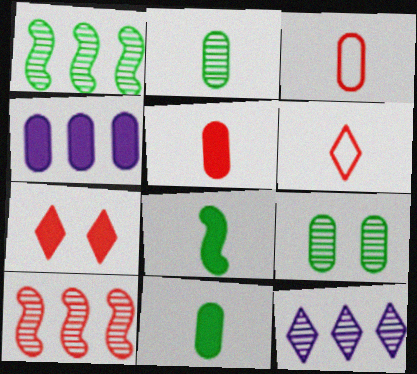[[3, 4, 9], 
[3, 7, 10], 
[4, 7, 8]]